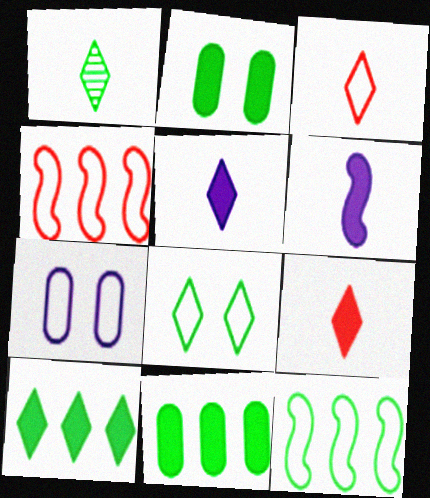[[1, 2, 12], 
[1, 3, 5], 
[1, 8, 10], 
[3, 7, 12]]